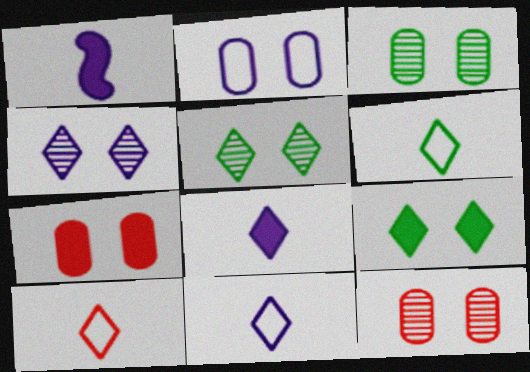[[2, 3, 7], 
[6, 10, 11]]